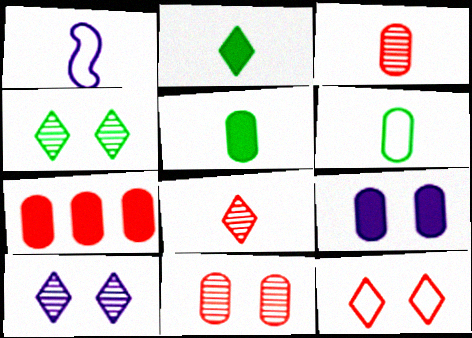[[1, 2, 3], 
[1, 4, 7], 
[1, 5, 8], 
[5, 7, 9]]